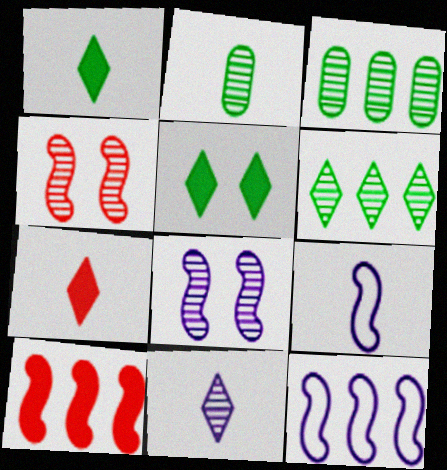[[2, 7, 9], 
[3, 4, 11]]